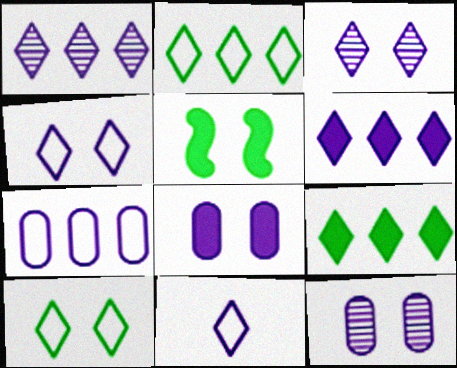[[3, 6, 11]]